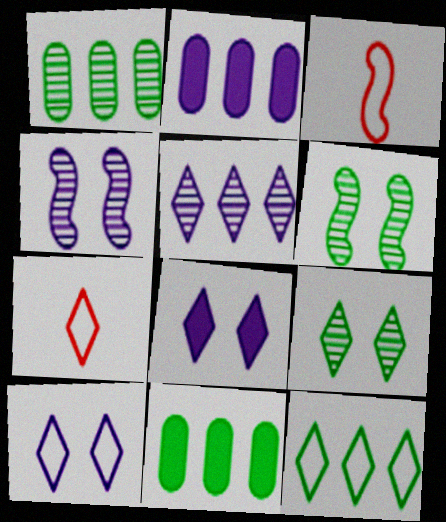[[1, 3, 8], 
[2, 3, 9], 
[2, 6, 7], 
[4, 7, 11], 
[7, 10, 12]]